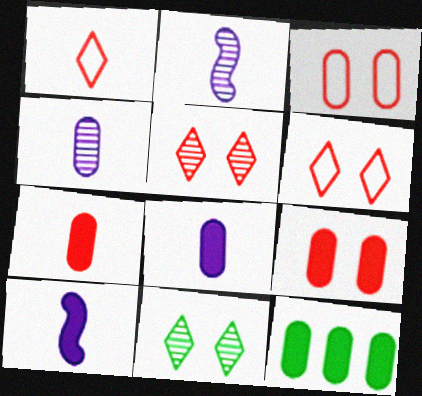[[2, 6, 12], 
[3, 4, 12], 
[8, 9, 12]]